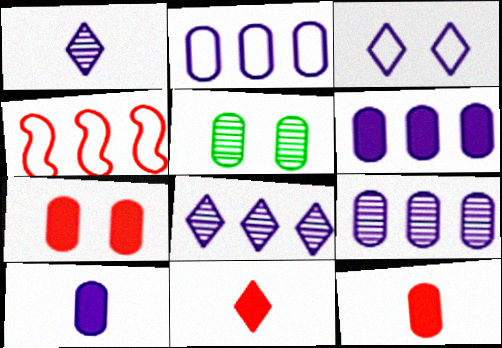[[2, 5, 12], 
[2, 6, 9]]